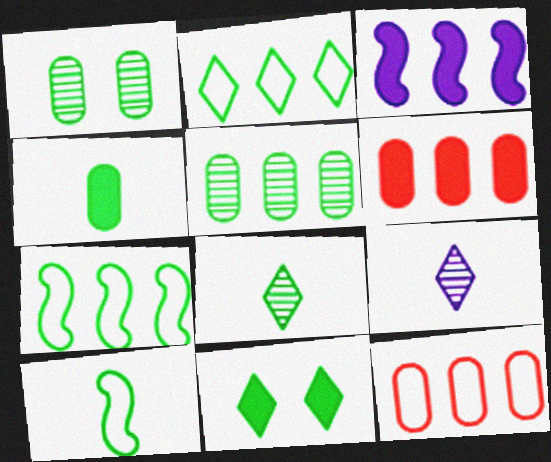[[2, 8, 11], 
[4, 8, 10], 
[5, 10, 11]]